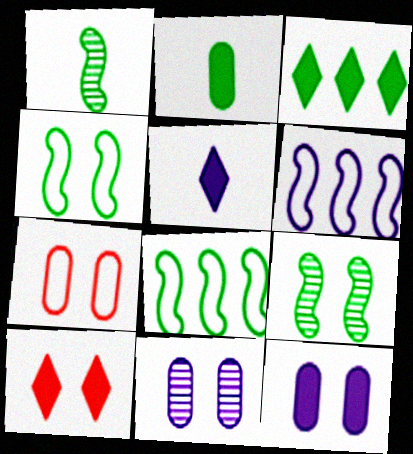[[3, 5, 10], 
[4, 10, 11], 
[5, 6, 11]]